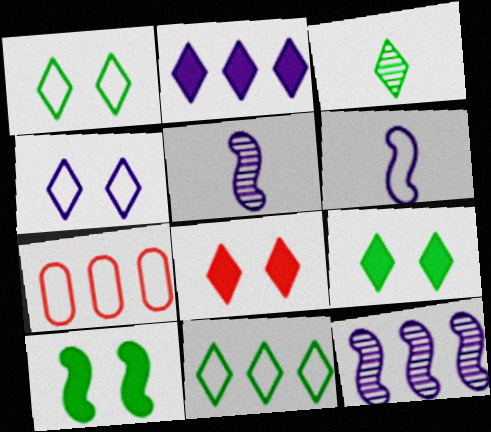[[1, 6, 7], 
[3, 9, 11], 
[5, 7, 9]]